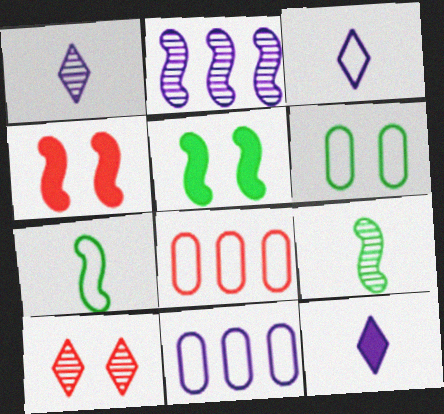[[1, 3, 12], 
[1, 5, 8], 
[2, 4, 7]]